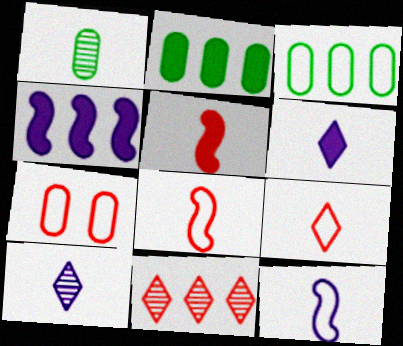[[1, 6, 8], 
[3, 4, 11], 
[5, 7, 11]]